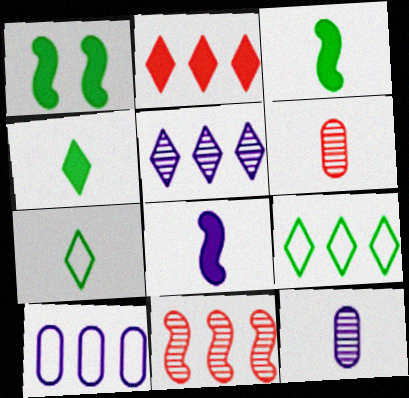[[2, 5, 9], 
[6, 7, 8]]